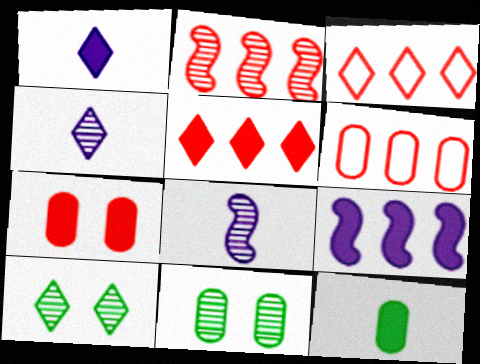[[1, 3, 10], 
[2, 4, 11], 
[2, 5, 6]]